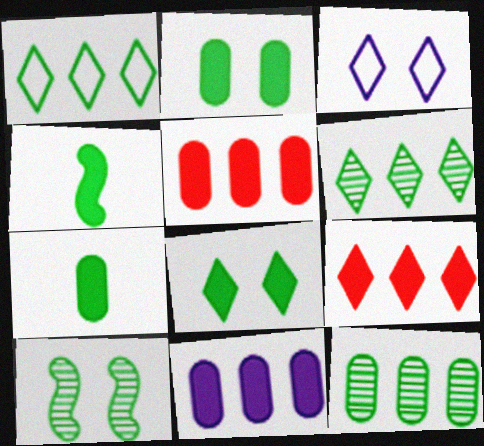[[1, 7, 10]]